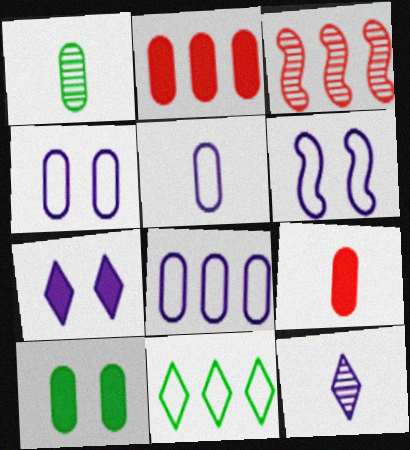[[1, 2, 4], 
[1, 5, 9], 
[4, 5, 8]]